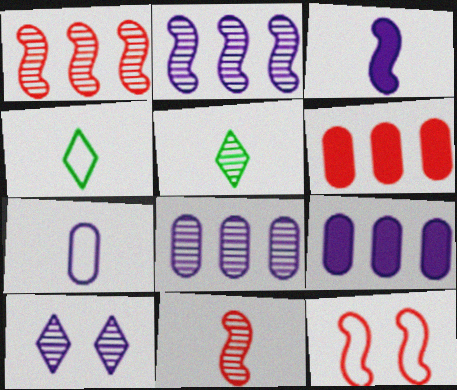[[5, 9, 12]]